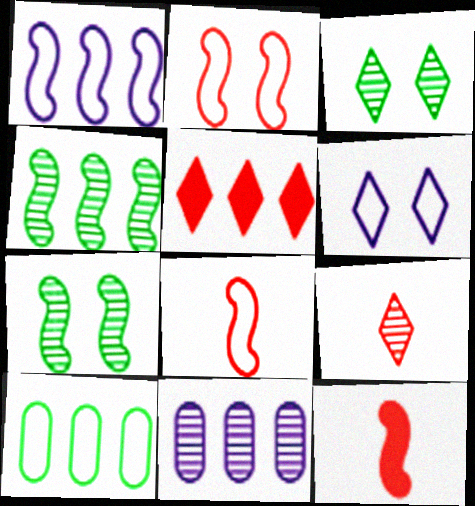[[1, 7, 12], 
[6, 8, 10], 
[7, 9, 11]]